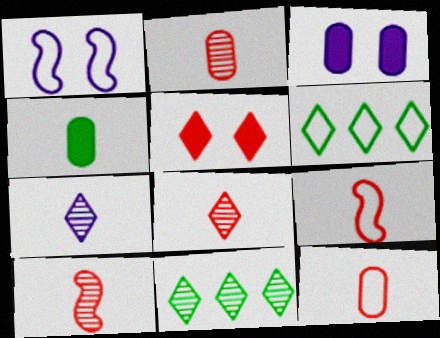[[1, 6, 12], 
[2, 8, 10], 
[3, 6, 10], 
[3, 9, 11], 
[4, 7, 9], 
[5, 6, 7]]